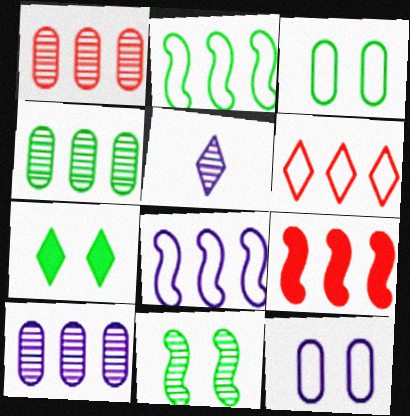[[1, 4, 10], 
[1, 5, 11], 
[1, 6, 9], 
[3, 5, 9], 
[3, 7, 11], 
[5, 6, 7]]